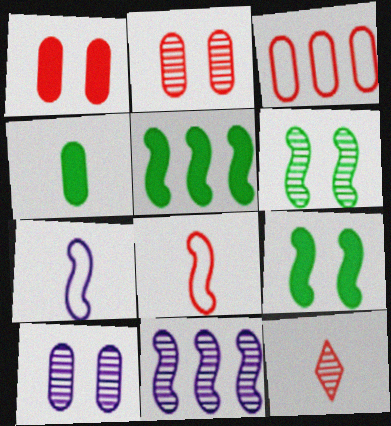[[3, 4, 10], 
[4, 7, 12], 
[8, 9, 11]]